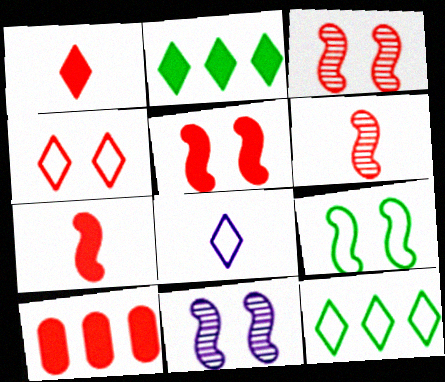[[1, 5, 10], 
[4, 6, 10], 
[4, 8, 12], 
[5, 9, 11]]